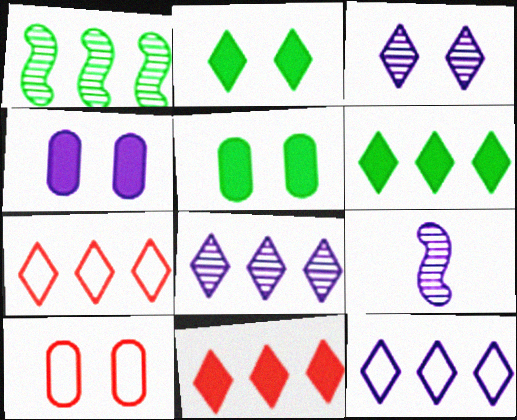[[4, 9, 12], 
[5, 7, 9], 
[6, 7, 8], 
[6, 9, 10]]